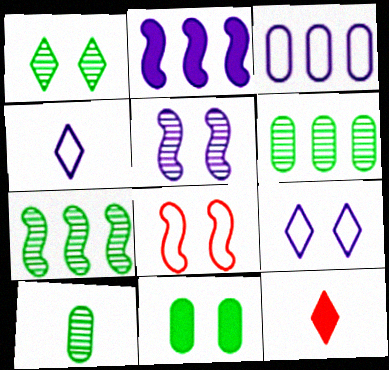[[1, 7, 10], 
[2, 11, 12]]